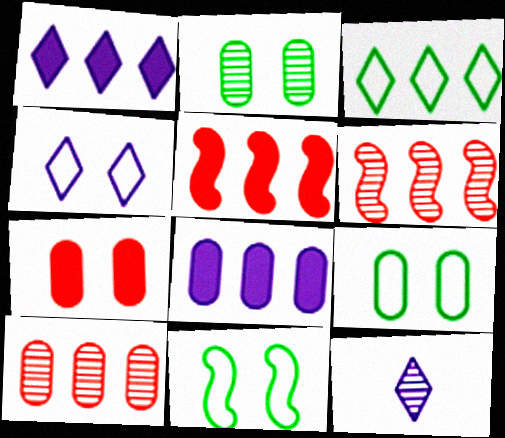[[1, 4, 12], 
[2, 6, 12], 
[3, 6, 8], 
[5, 9, 12]]